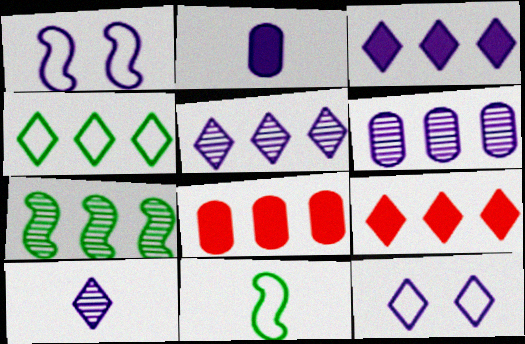[[1, 2, 5], 
[3, 10, 12], 
[4, 5, 9]]